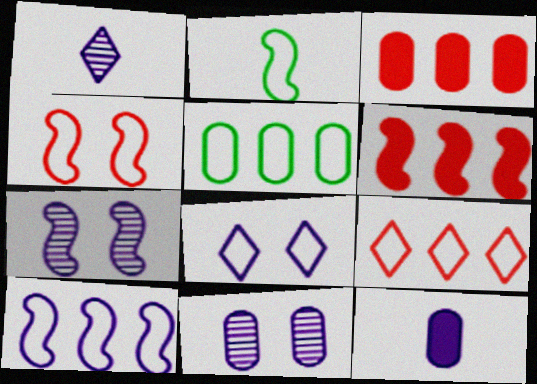[[2, 4, 10], 
[2, 6, 7], 
[5, 9, 10]]